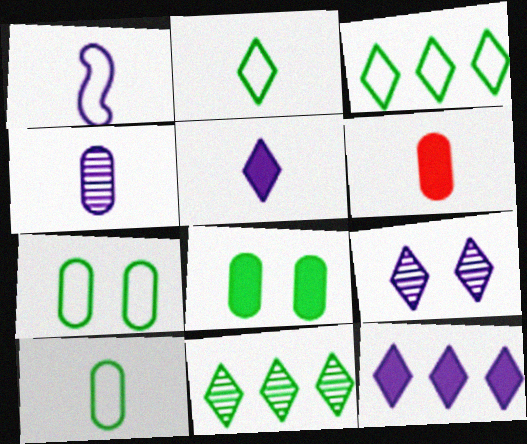[[1, 4, 5], 
[4, 6, 10]]